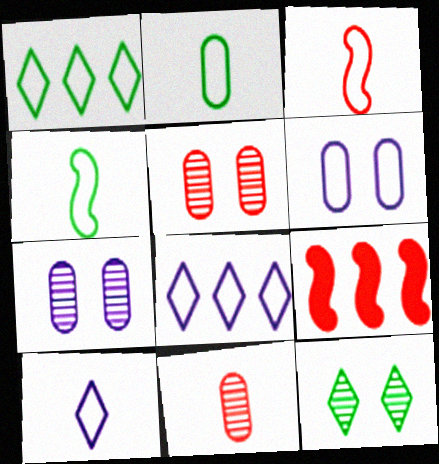[[1, 3, 6], 
[2, 3, 10]]